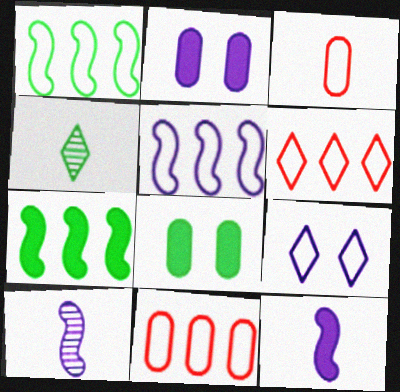[[1, 3, 9], 
[1, 4, 8], 
[3, 4, 12], 
[6, 8, 10]]